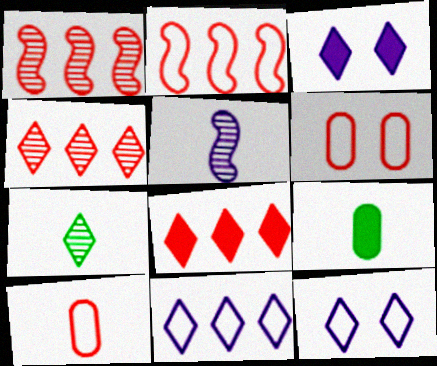[[1, 9, 12], 
[7, 8, 12]]